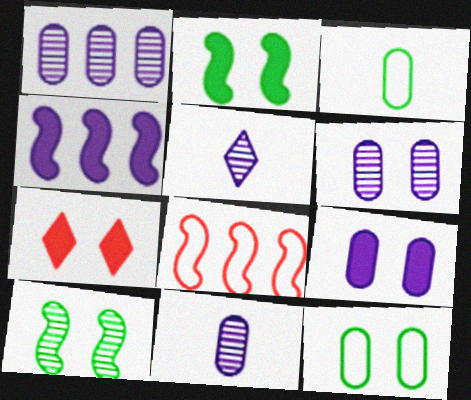[[1, 6, 11], 
[2, 7, 9]]